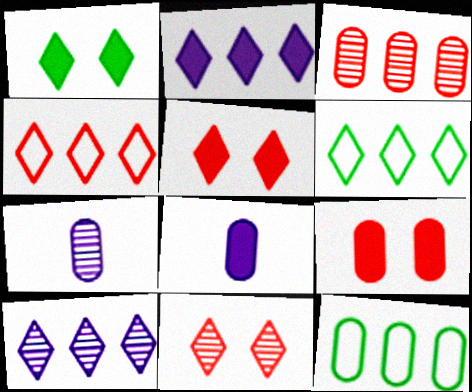[[7, 9, 12]]